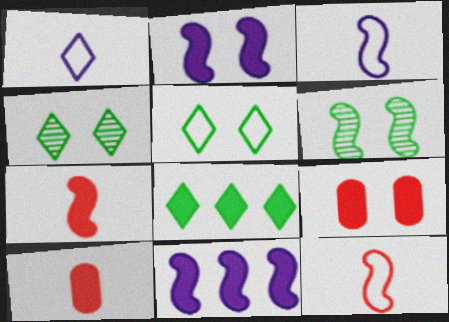[[2, 8, 10], 
[6, 11, 12]]